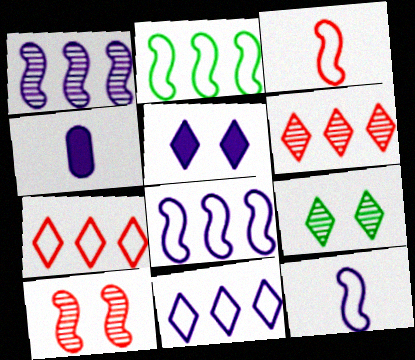[]